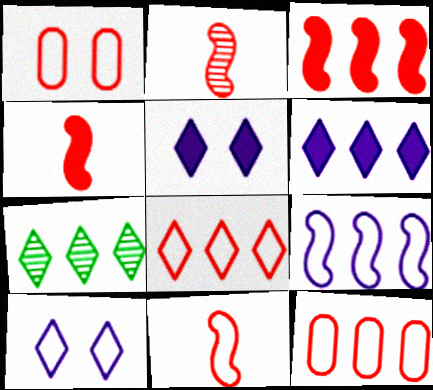[[1, 8, 11], 
[2, 4, 11], 
[6, 7, 8]]